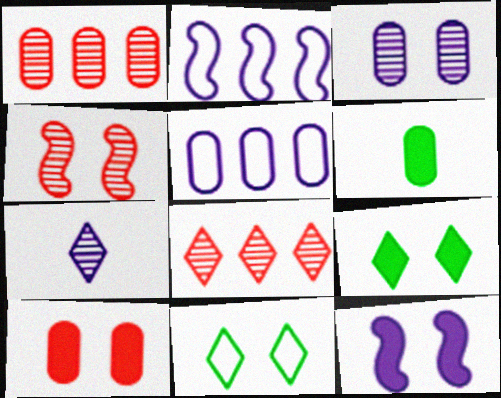[[5, 7, 12], 
[9, 10, 12]]